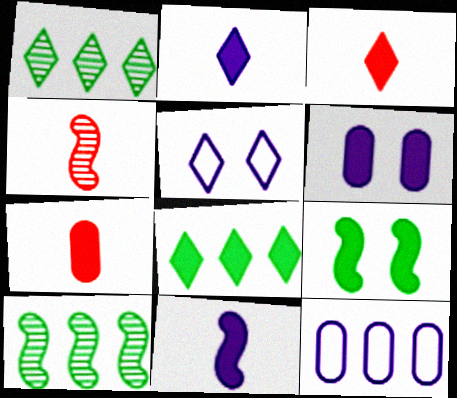[[1, 3, 5], 
[5, 7, 10]]